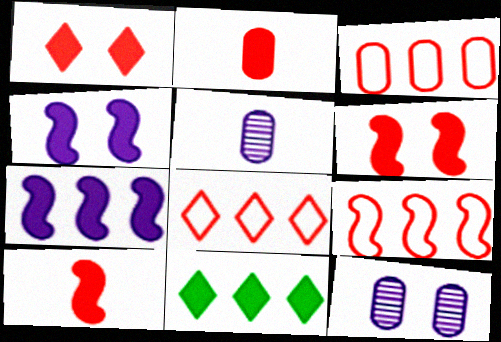[[2, 4, 11], 
[3, 8, 9]]